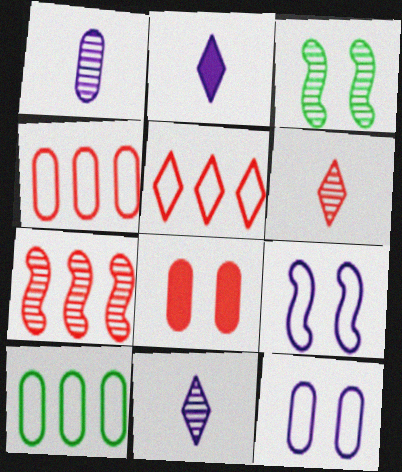[[1, 8, 10], 
[2, 3, 4]]